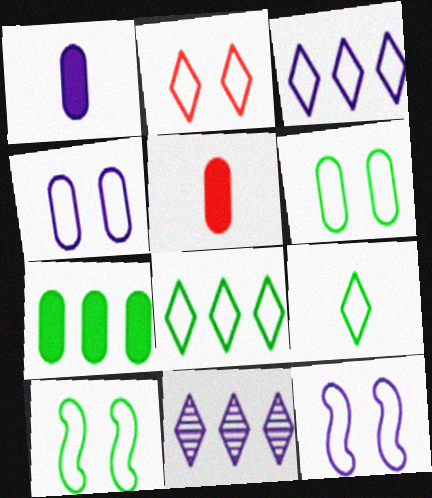[[1, 11, 12], 
[2, 3, 9], 
[2, 4, 10], 
[2, 6, 12], 
[5, 10, 11]]